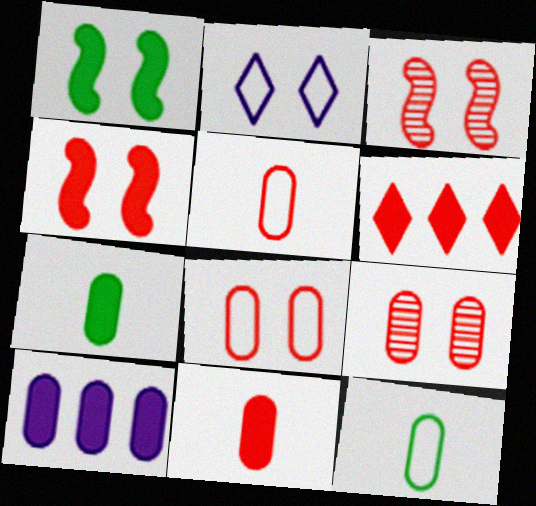[[1, 2, 9], 
[3, 5, 6], 
[4, 6, 11], 
[9, 10, 12]]